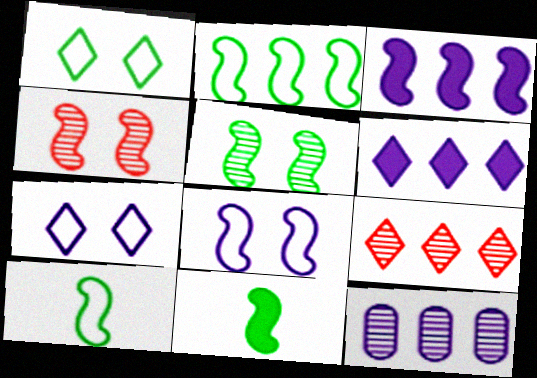[[2, 5, 11], 
[3, 4, 10]]